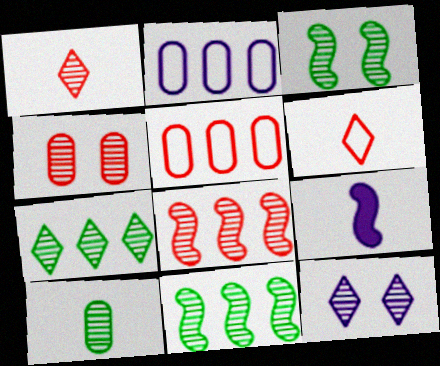[[1, 4, 8], 
[1, 7, 12], 
[2, 9, 12], 
[3, 4, 12], 
[3, 7, 10], 
[6, 9, 10], 
[8, 10, 12]]